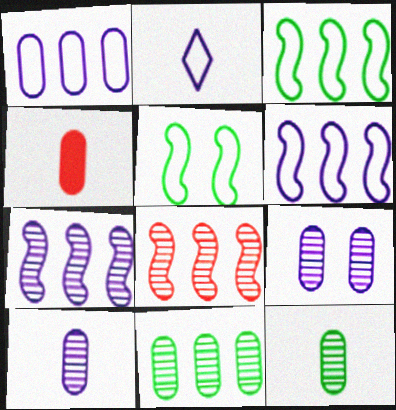[]